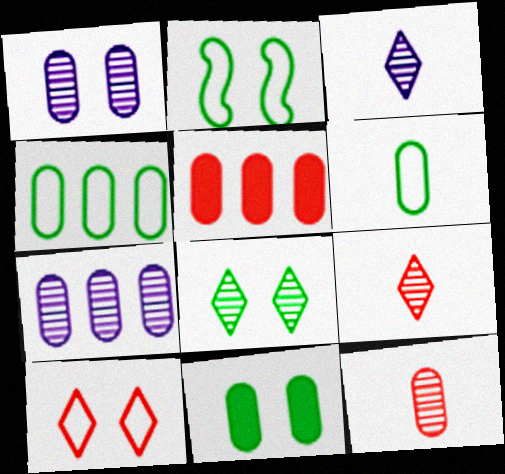[[1, 5, 6], 
[2, 3, 5], 
[2, 8, 11], 
[4, 5, 7]]